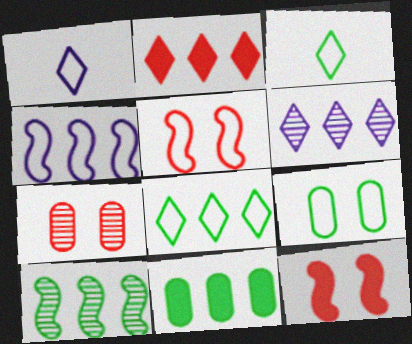[[2, 6, 8], 
[8, 10, 11]]